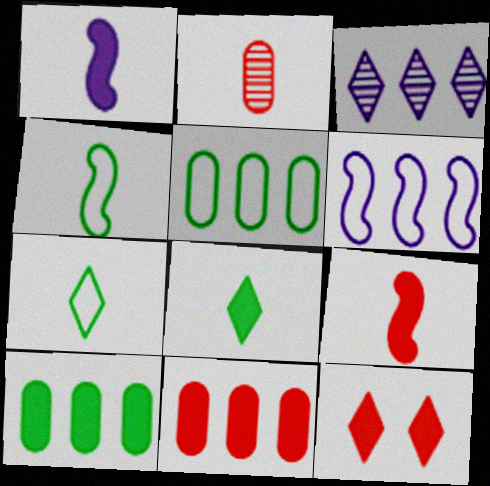[[1, 2, 7], 
[1, 10, 12], 
[3, 7, 12], 
[9, 11, 12]]